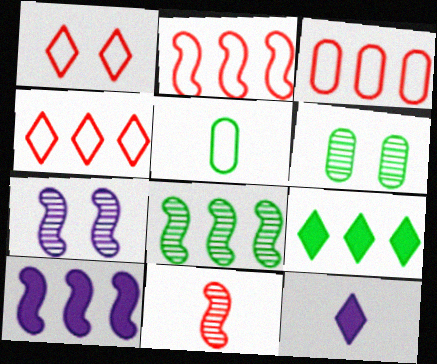[[2, 3, 4], 
[2, 6, 12], 
[2, 8, 10], 
[5, 11, 12], 
[7, 8, 11]]